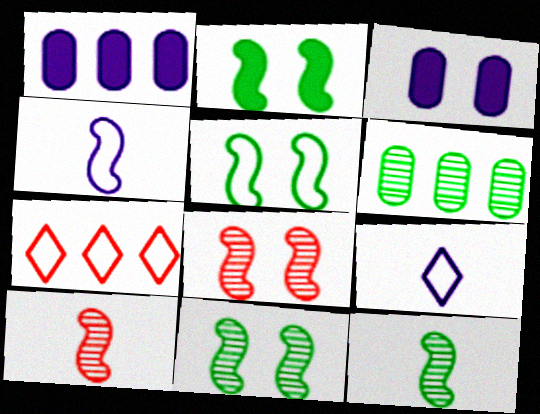[[2, 5, 11], 
[3, 7, 12]]